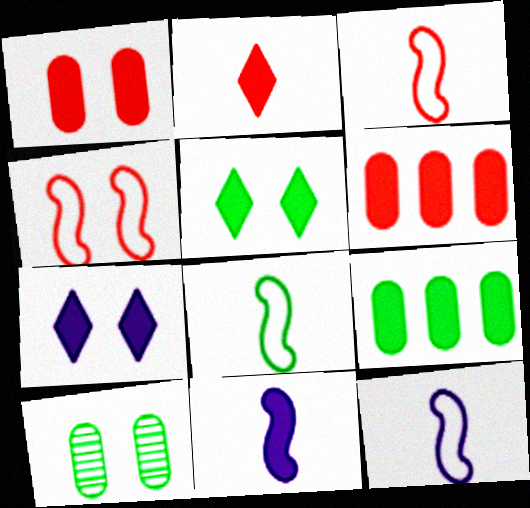[[3, 8, 12], 
[4, 7, 10], 
[5, 6, 11]]